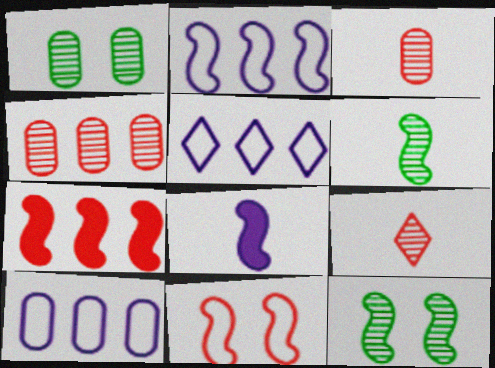[[2, 5, 10]]